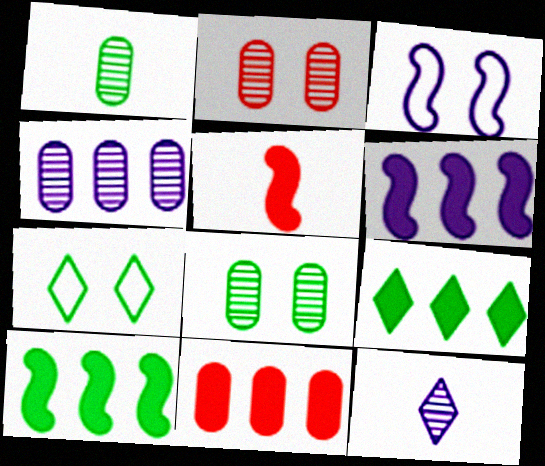[[1, 2, 4], 
[1, 7, 10], 
[4, 5, 7], 
[6, 9, 11]]